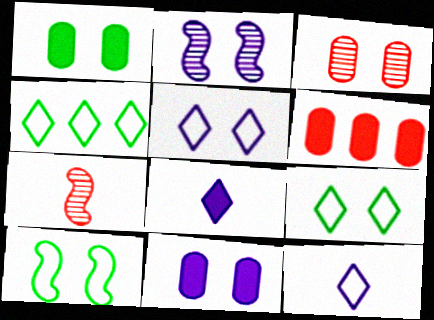[[2, 5, 11], 
[4, 7, 11]]